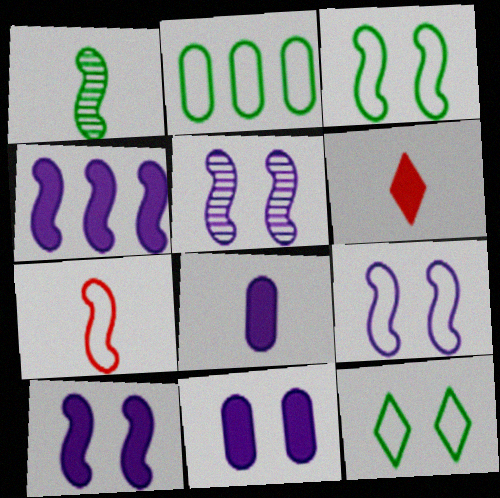[[2, 5, 6], 
[5, 9, 10]]